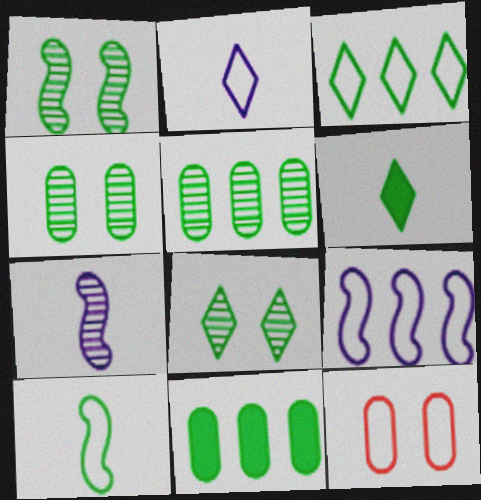[[1, 4, 8], 
[3, 6, 8], 
[8, 10, 11]]